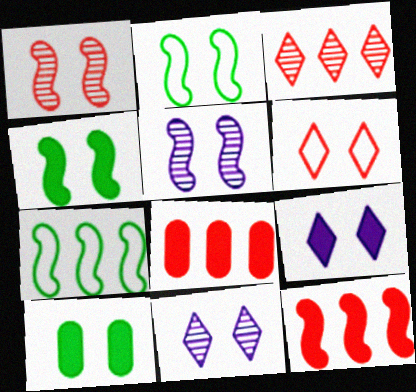[[5, 6, 10]]